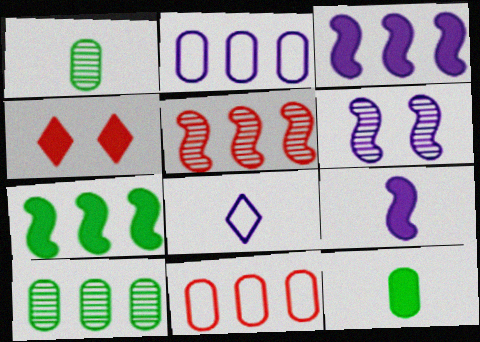[[3, 4, 12]]